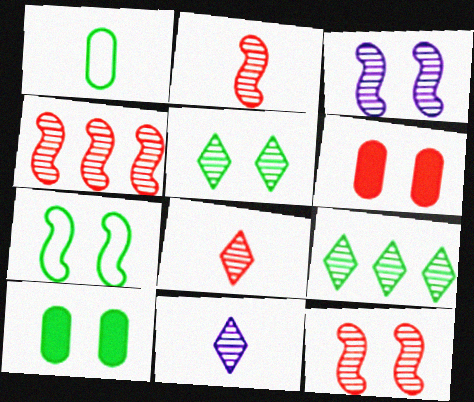[[2, 4, 12], 
[5, 7, 10]]